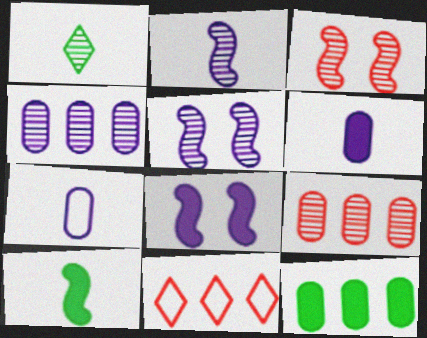[[1, 3, 4], 
[1, 5, 9]]